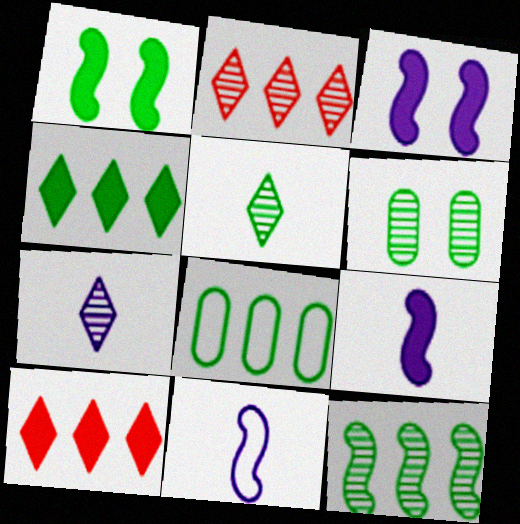[[1, 5, 8], 
[4, 8, 12], 
[5, 6, 12], 
[6, 10, 11]]